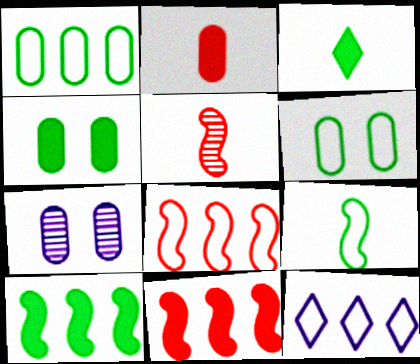[[1, 2, 7], 
[1, 8, 12], 
[3, 4, 10], 
[3, 7, 8], 
[4, 5, 12]]